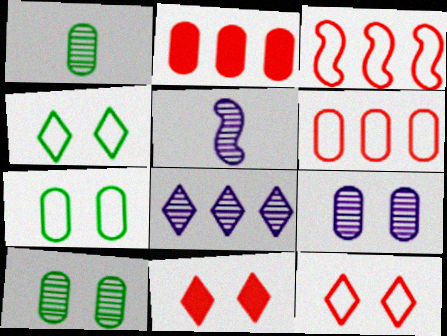[[2, 4, 5], 
[5, 8, 9]]